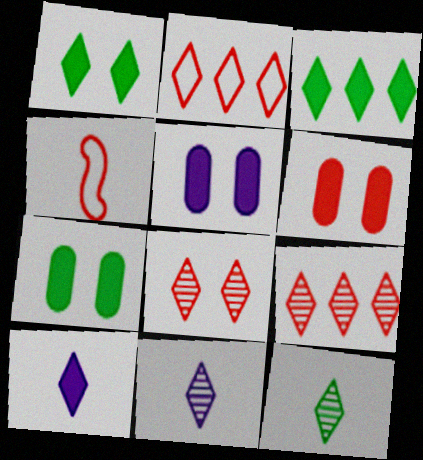[[1, 2, 11], 
[4, 6, 9], 
[5, 6, 7]]